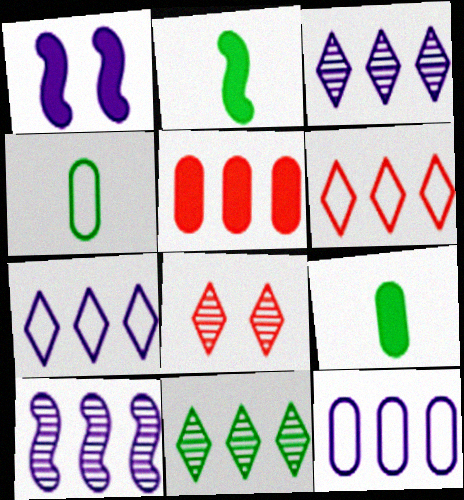[[2, 8, 12]]